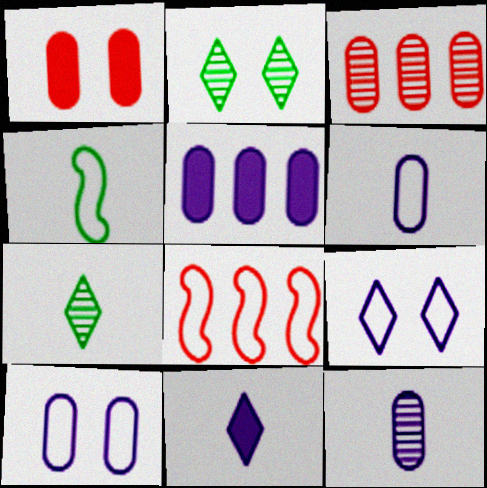[[5, 10, 12]]